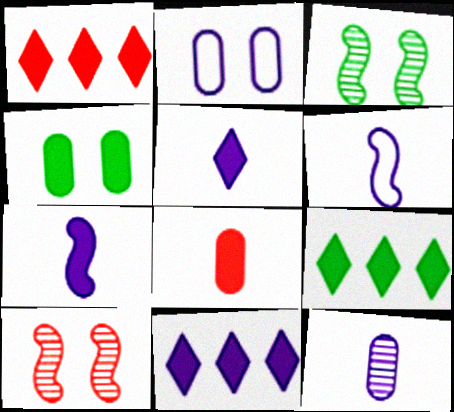[[1, 4, 7], 
[1, 9, 11], 
[5, 6, 12]]